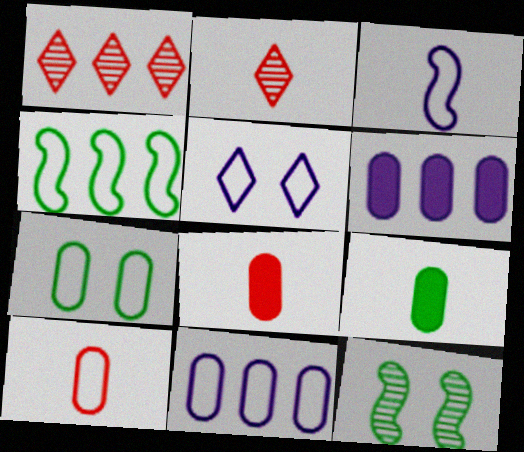[[1, 4, 6], 
[2, 3, 9], 
[3, 5, 11], 
[4, 5, 10], 
[7, 10, 11]]